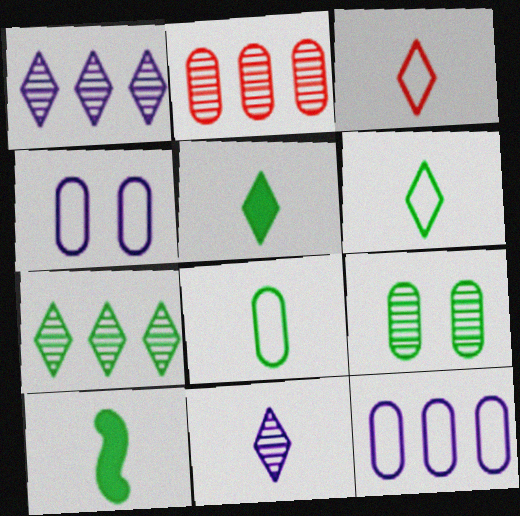[[3, 5, 11]]